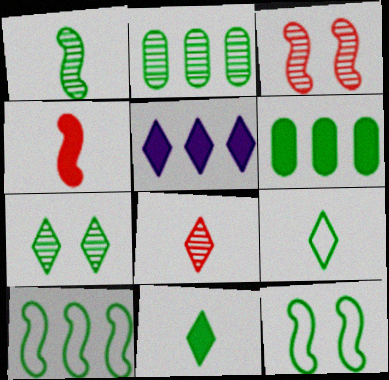[[1, 2, 7], 
[2, 11, 12]]